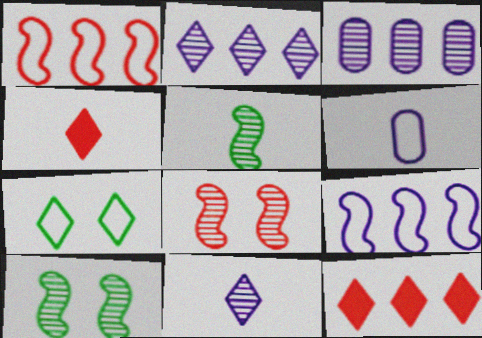[[1, 6, 7], 
[2, 4, 7], 
[4, 5, 6], 
[6, 10, 12], 
[7, 11, 12]]